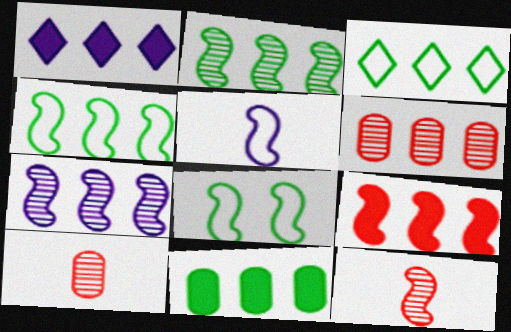[[1, 4, 6], 
[1, 8, 10], 
[1, 9, 11], 
[2, 3, 11], 
[4, 7, 9]]